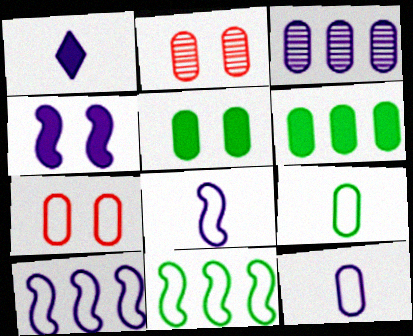[[1, 2, 11], 
[2, 6, 12]]